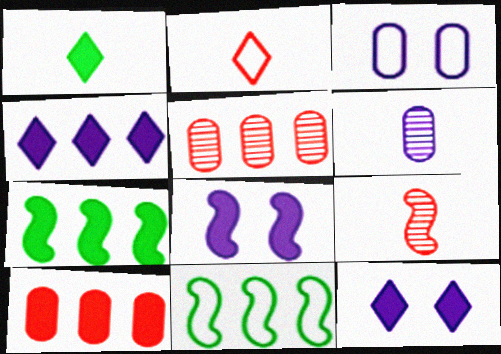[[1, 8, 10], 
[2, 3, 11], 
[4, 5, 11], 
[4, 7, 10], 
[8, 9, 11]]